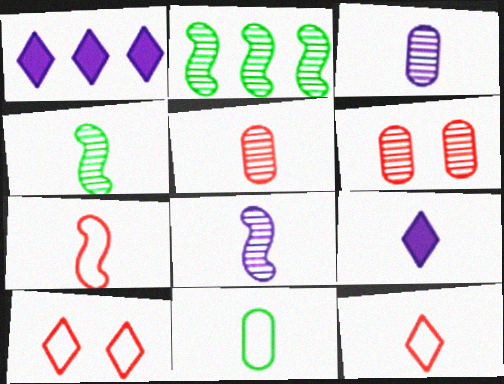[]